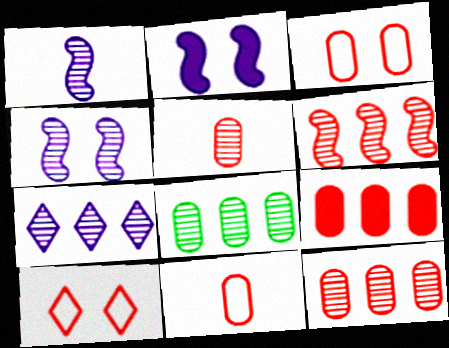[[3, 5, 9], 
[6, 7, 8]]